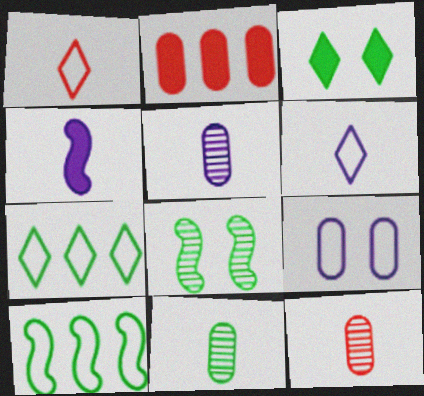[[1, 4, 11], 
[1, 9, 10], 
[2, 3, 4], 
[2, 6, 8], 
[2, 9, 11], 
[3, 10, 11], 
[4, 5, 6], 
[5, 11, 12]]